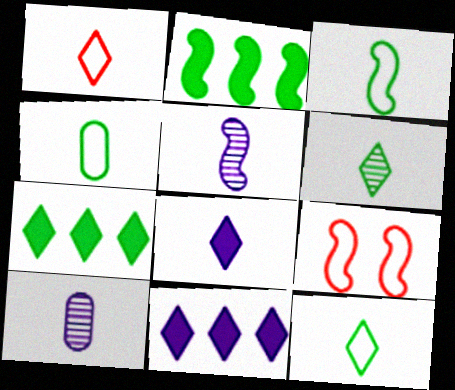[[1, 6, 8], 
[2, 5, 9], 
[3, 4, 12], 
[7, 9, 10]]